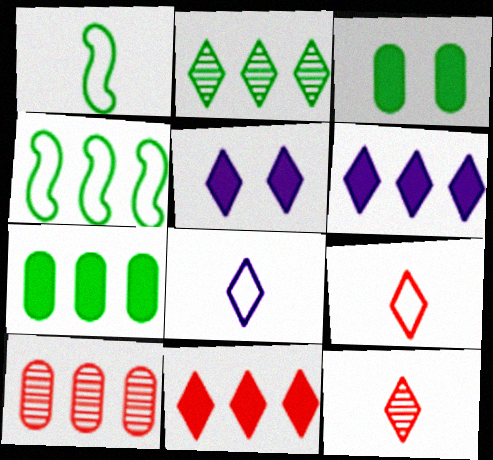[[1, 2, 3], 
[1, 5, 10], 
[2, 4, 7], 
[2, 5, 9], 
[4, 6, 10]]